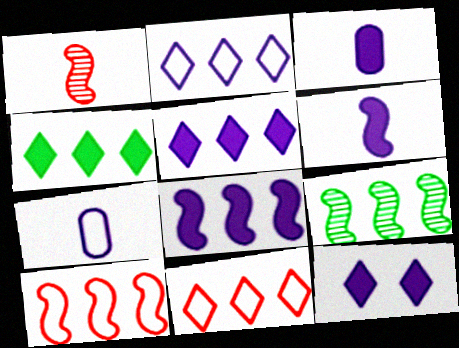[[3, 8, 12], 
[8, 9, 10]]